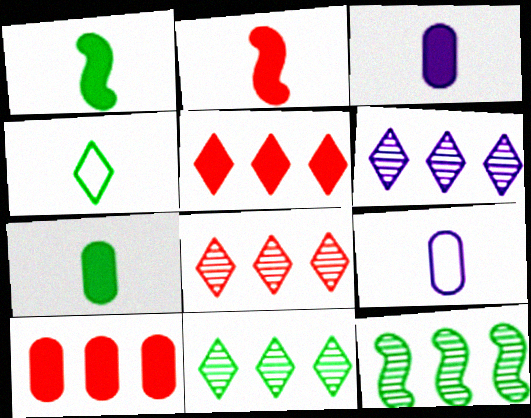[[6, 8, 11]]